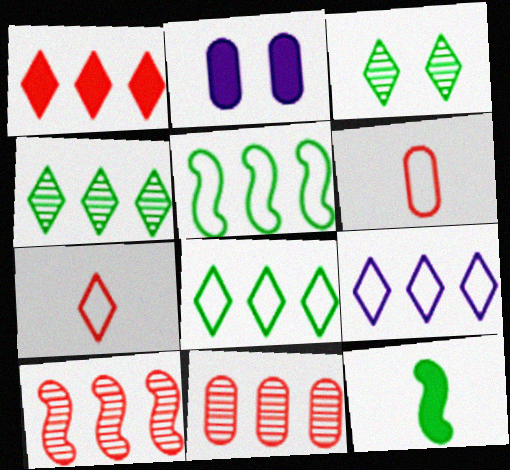[[1, 2, 12], 
[1, 4, 9]]